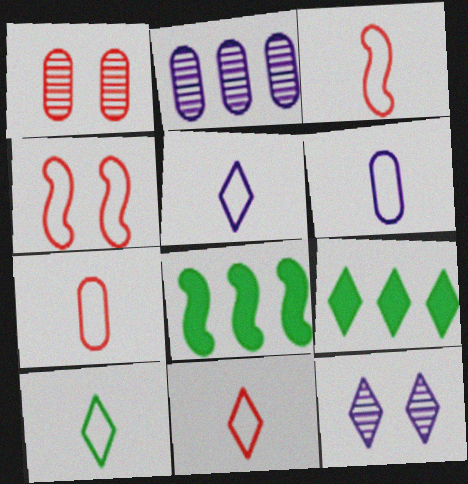[[1, 5, 8], 
[3, 6, 10], 
[3, 7, 11], 
[5, 10, 11], 
[7, 8, 12], 
[9, 11, 12]]